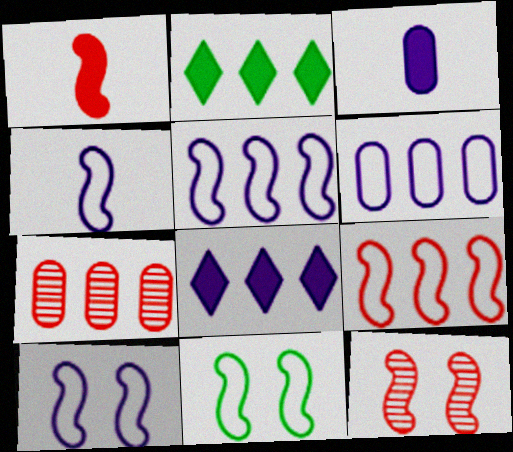[[1, 9, 12], 
[2, 5, 7], 
[4, 5, 10], 
[4, 9, 11]]